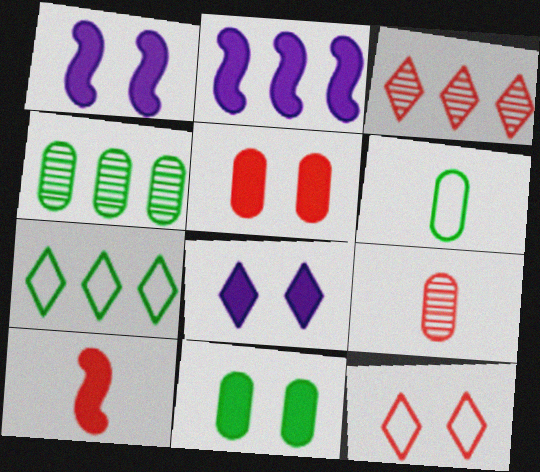[[1, 3, 6], 
[1, 7, 9], 
[4, 6, 11]]